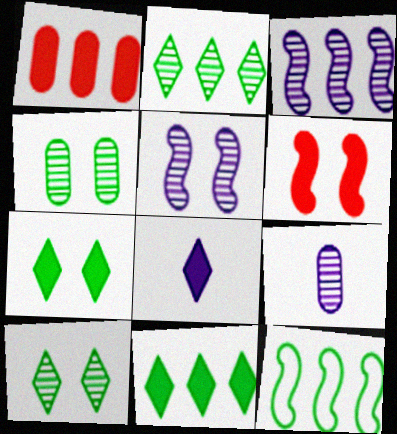[]